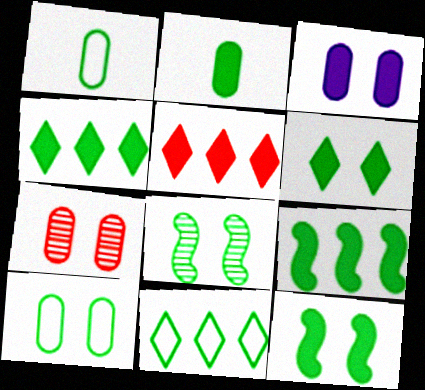[[1, 4, 8], 
[2, 4, 12], 
[2, 6, 9], 
[2, 8, 11], 
[3, 7, 10], 
[6, 8, 10]]